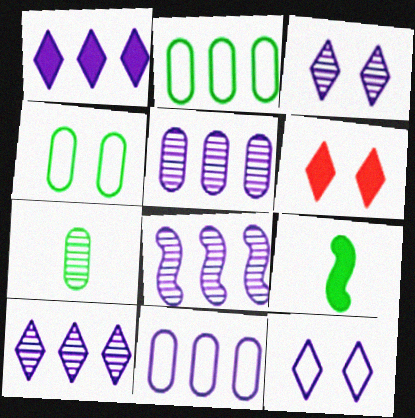[[1, 8, 11], 
[5, 8, 10]]